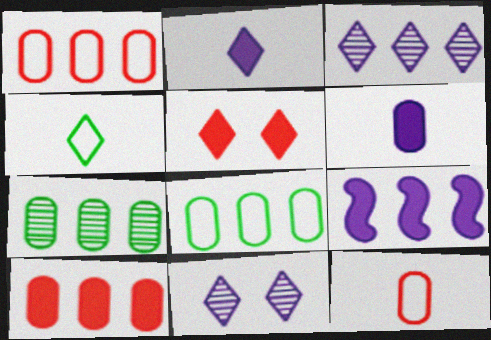[[3, 4, 5]]